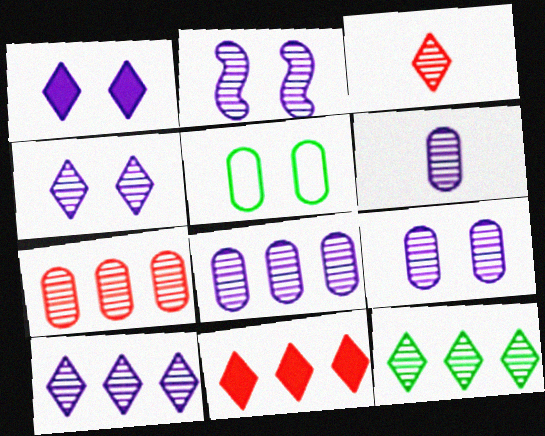[[2, 4, 9], 
[2, 6, 10], 
[3, 4, 12], 
[6, 8, 9]]